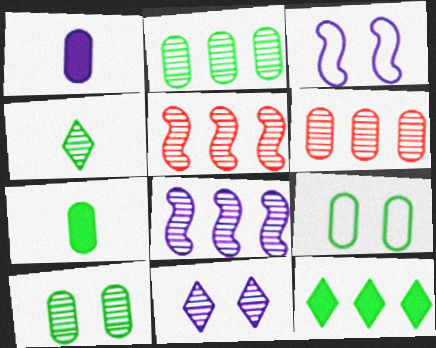[[1, 6, 9], 
[2, 7, 9]]